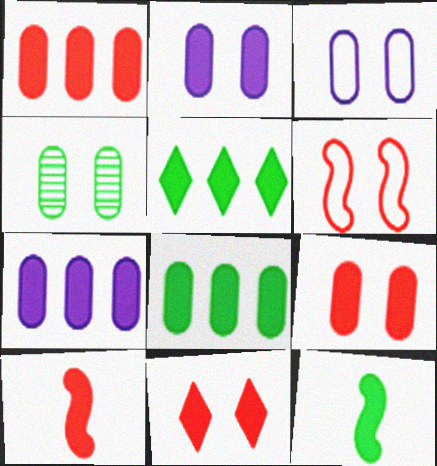[[1, 7, 8], 
[1, 10, 11], 
[2, 5, 10], 
[3, 4, 9], 
[7, 11, 12]]